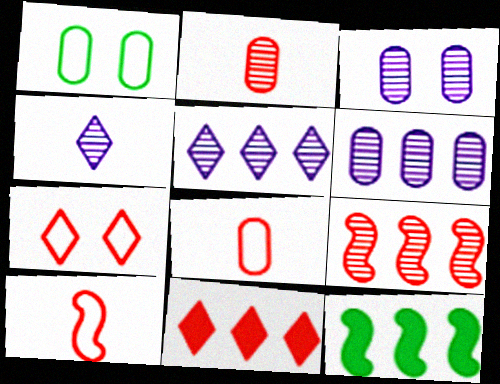[]